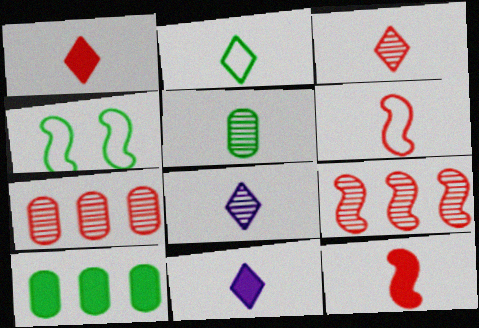[[1, 2, 8], 
[2, 3, 11], 
[4, 7, 11], 
[5, 6, 11]]